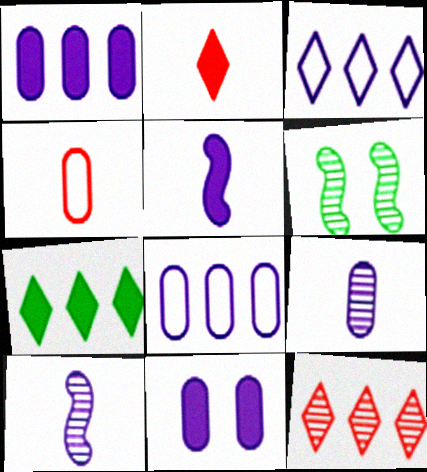[[2, 6, 8], 
[3, 7, 12], 
[3, 10, 11], 
[6, 9, 12], 
[8, 9, 11]]